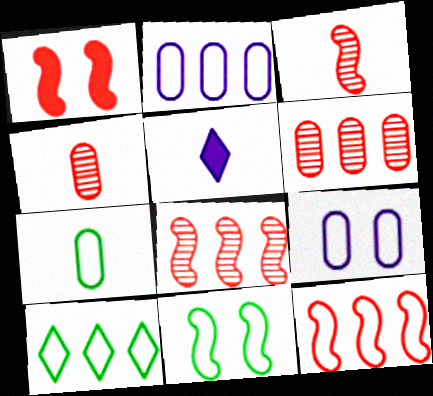[[1, 3, 12], 
[2, 10, 12], 
[3, 5, 7], 
[5, 6, 11], 
[7, 10, 11]]